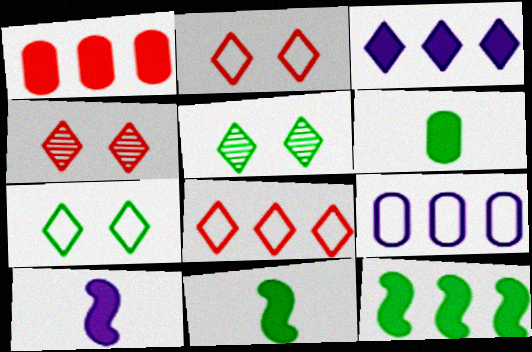[[1, 3, 12], 
[4, 9, 11]]